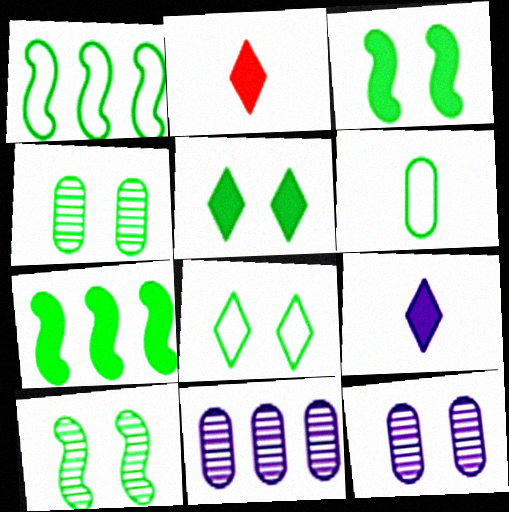[[1, 2, 12], 
[1, 6, 8], 
[3, 4, 8]]